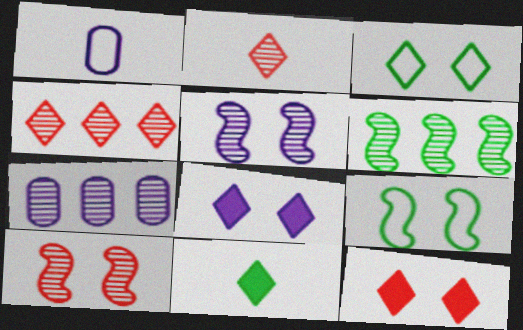[[1, 6, 12], 
[4, 6, 7]]